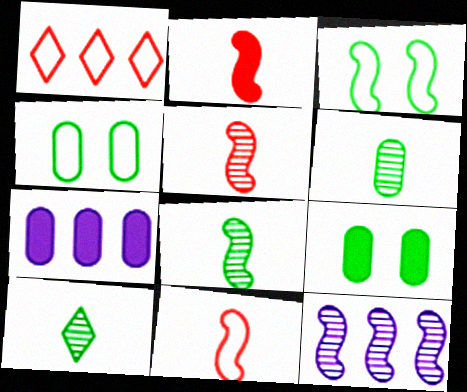[[2, 3, 12], 
[2, 5, 11], 
[6, 8, 10]]